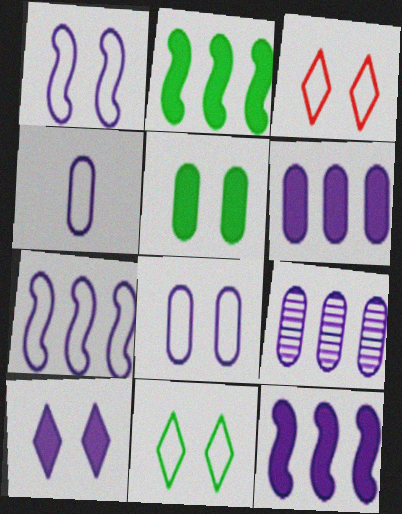[]